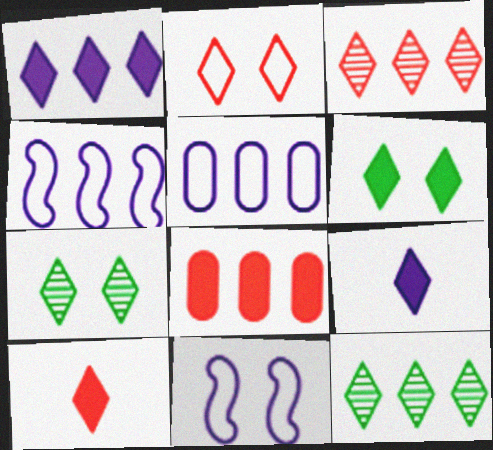[[1, 6, 10], 
[2, 3, 10], 
[2, 9, 12], 
[4, 8, 12]]